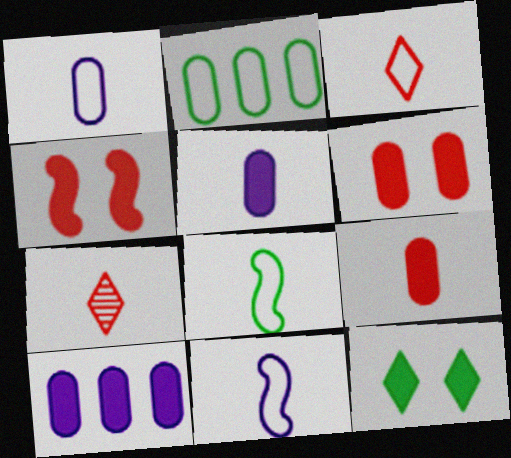[[1, 3, 8], 
[5, 7, 8]]